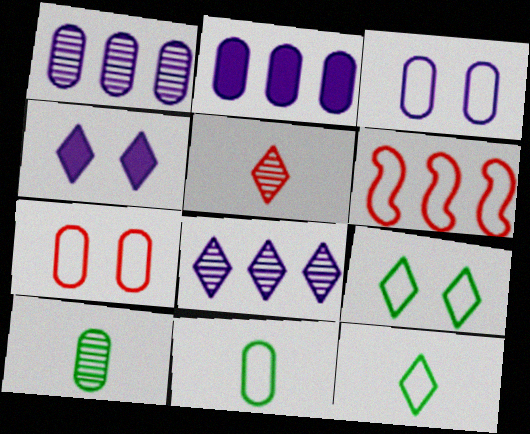[[2, 7, 10], 
[3, 6, 12], 
[4, 6, 10]]